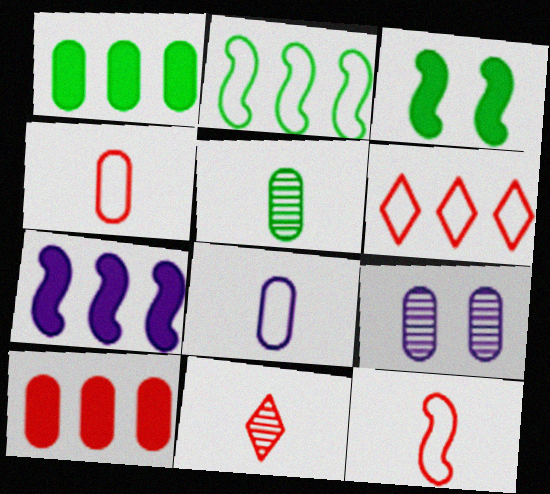[[1, 4, 9]]